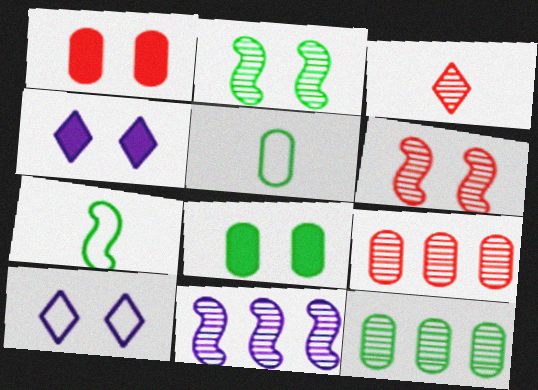[[1, 2, 10], 
[3, 6, 9], 
[4, 7, 9], 
[5, 8, 12], 
[6, 8, 10]]